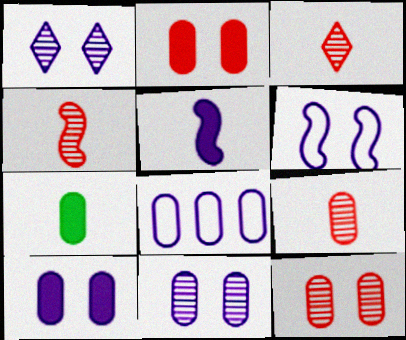[[1, 5, 8], 
[1, 6, 10], 
[3, 4, 9], 
[7, 8, 12]]